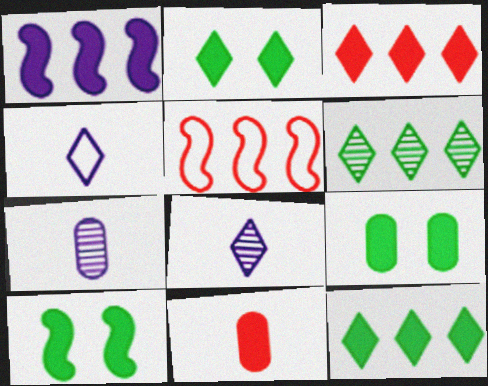[[1, 2, 11], 
[2, 5, 7], 
[2, 9, 10], 
[5, 8, 9]]